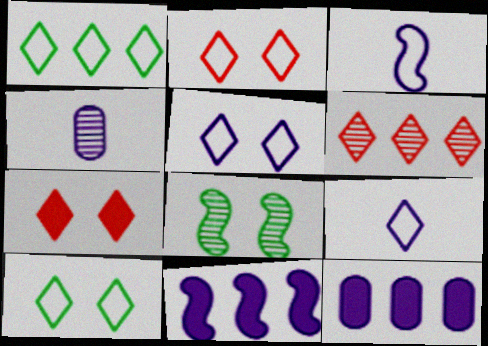[[1, 2, 9], 
[2, 5, 10], 
[4, 5, 11], 
[4, 6, 8]]